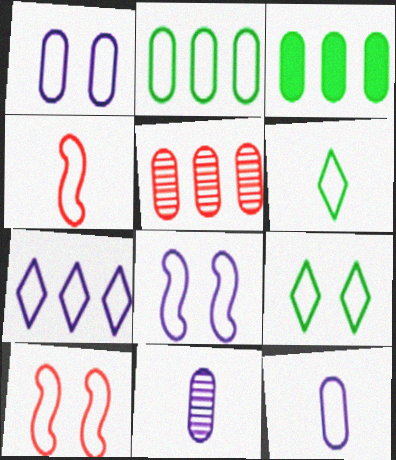[[1, 9, 10], 
[4, 6, 12], 
[7, 8, 12]]